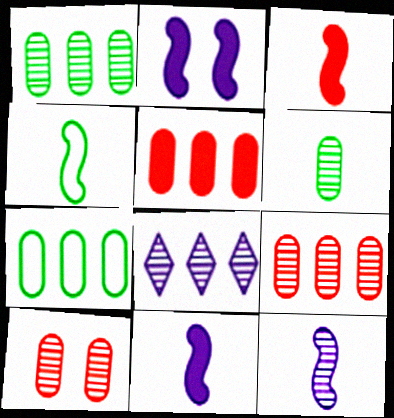[[3, 4, 12]]